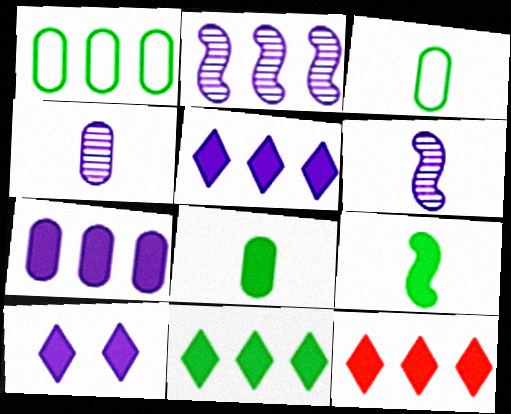[[1, 2, 12], 
[5, 11, 12]]